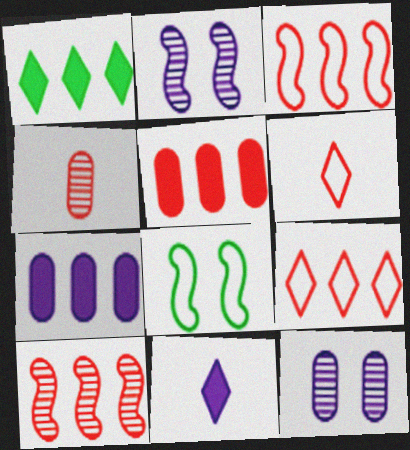[[5, 9, 10]]